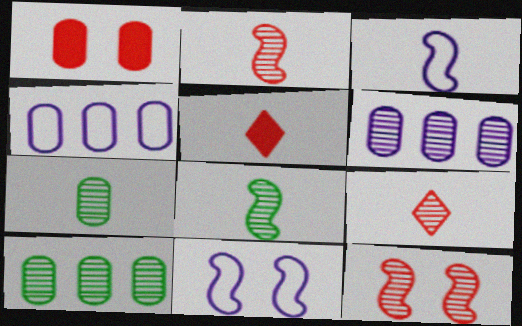[[1, 4, 7], 
[3, 5, 7], 
[5, 10, 11]]